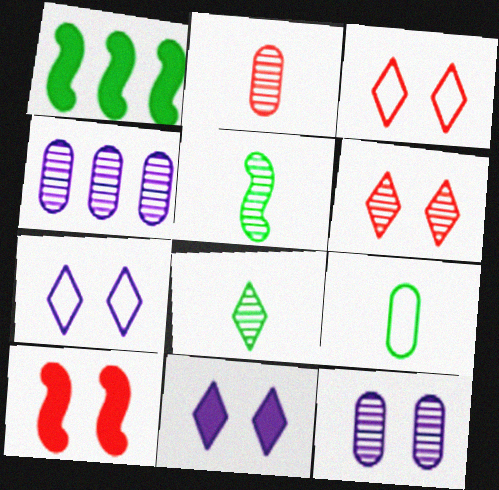[[1, 2, 7], 
[4, 5, 6]]